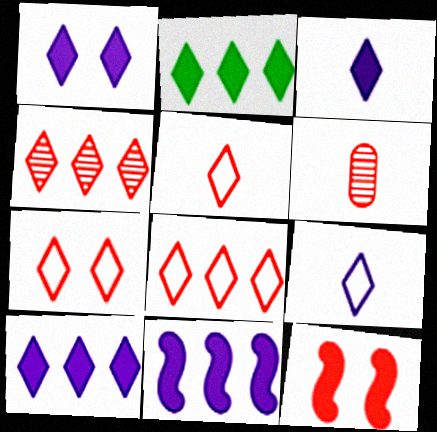[[1, 3, 10], 
[5, 7, 8], 
[6, 8, 12]]